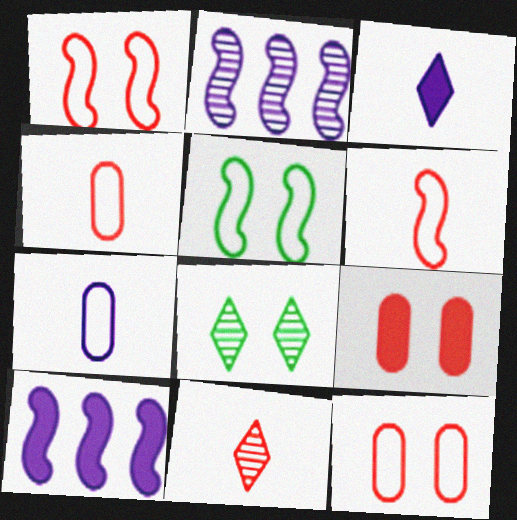[[4, 8, 10]]